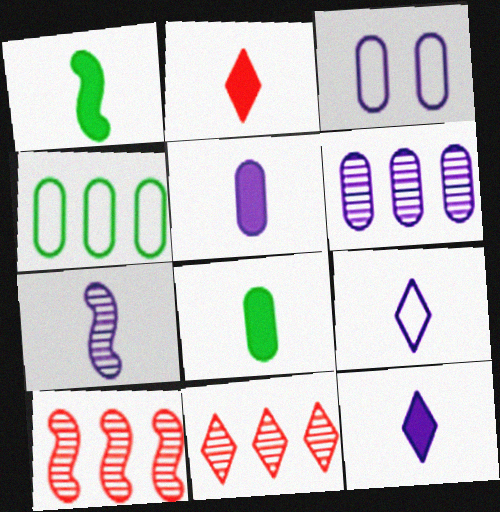[[1, 2, 5], 
[1, 3, 11], 
[3, 5, 6], 
[5, 7, 9]]